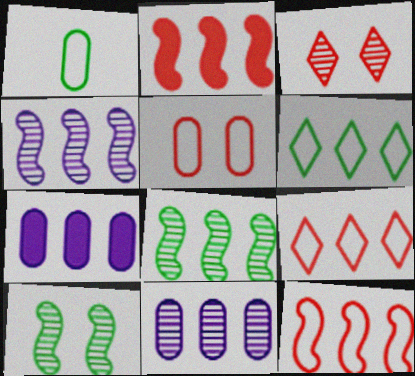[[2, 6, 11], 
[7, 8, 9]]